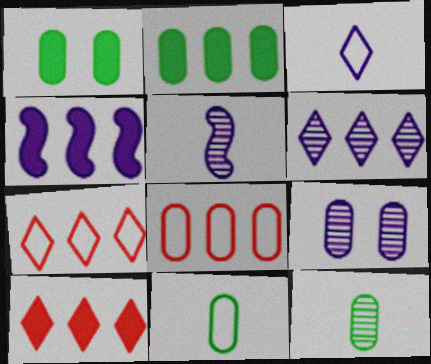[[1, 5, 7], 
[2, 4, 10], 
[3, 4, 9], 
[5, 6, 9]]